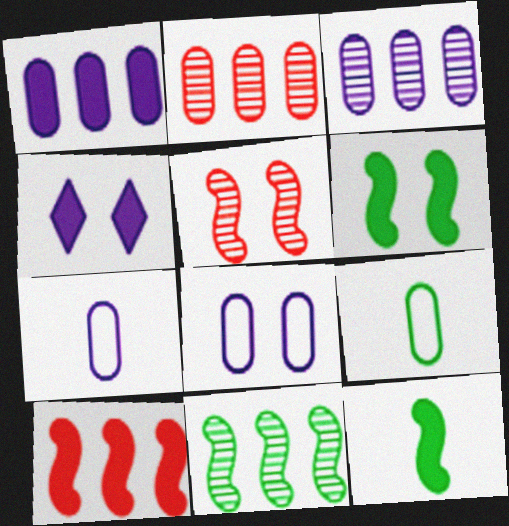[]